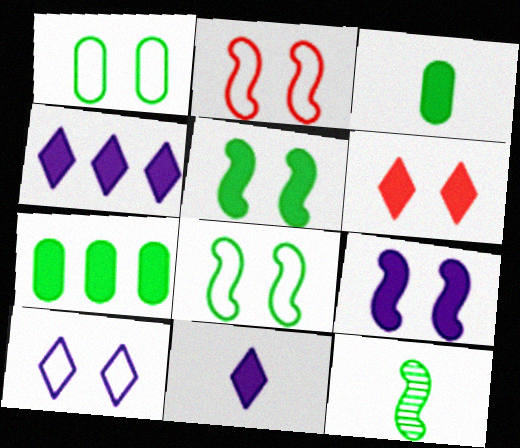[[1, 2, 10]]